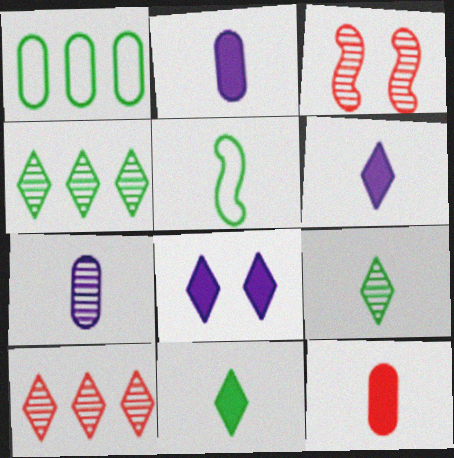[[1, 3, 6], 
[3, 4, 7]]